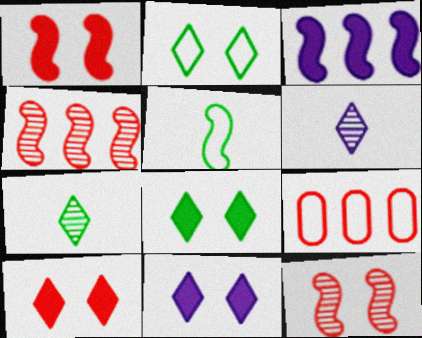[[3, 5, 12], 
[8, 10, 11]]